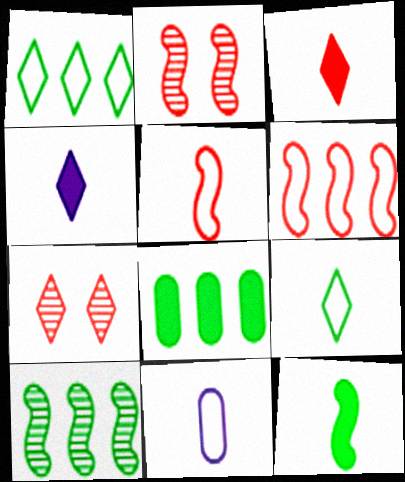[[1, 4, 7], 
[1, 8, 10], 
[5, 9, 11]]